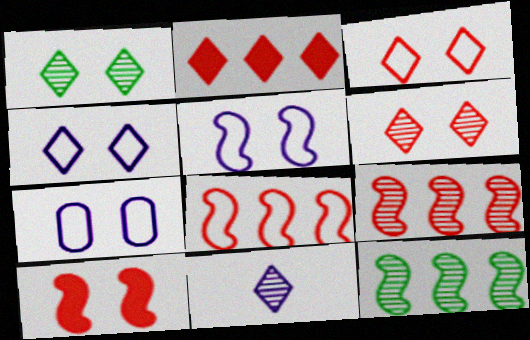[[1, 7, 10], 
[4, 5, 7]]